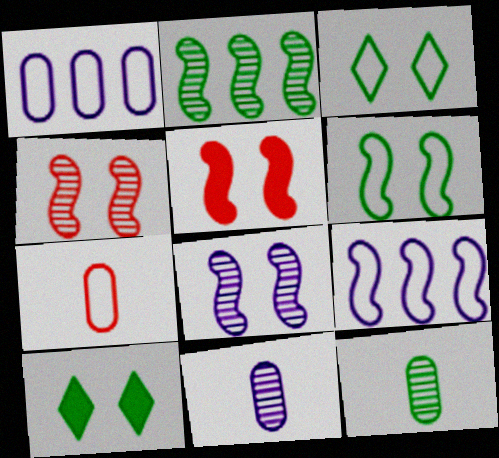[[3, 7, 9], 
[5, 6, 8]]